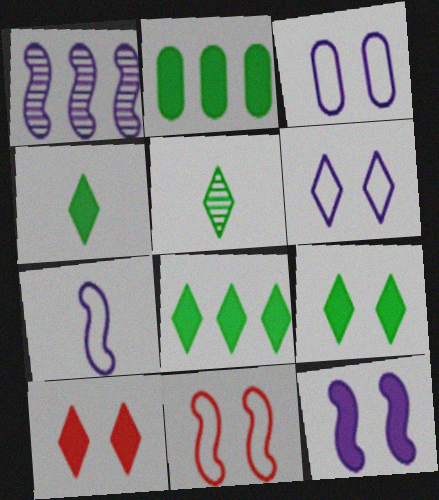[[1, 7, 12], 
[4, 8, 9]]